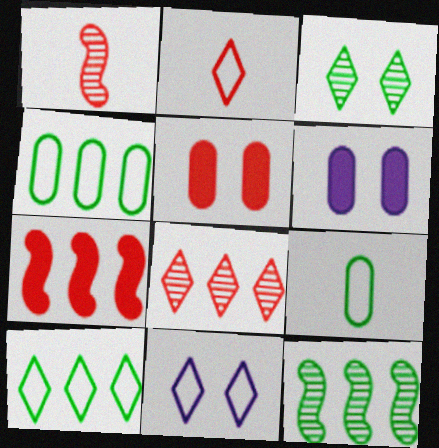[[1, 6, 10], 
[2, 6, 12], 
[2, 10, 11]]